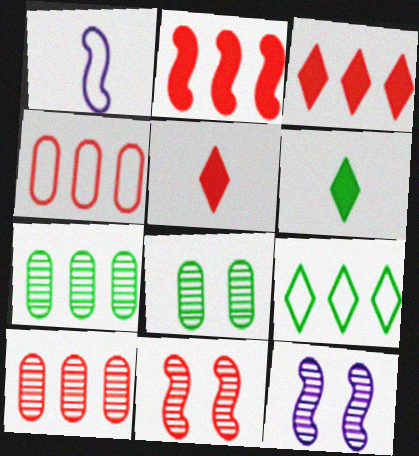[[1, 3, 8], 
[4, 5, 11], 
[4, 6, 12]]